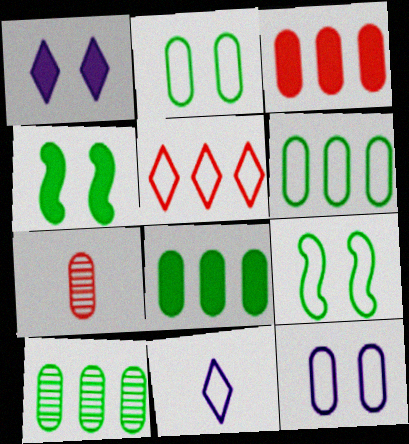[[6, 8, 10], 
[7, 8, 12]]